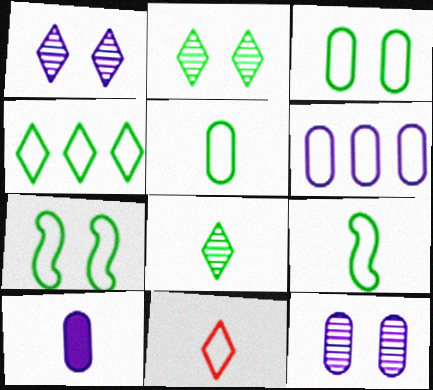[[3, 4, 9], 
[4, 5, 7], 
[6, 7, 11], 
[6, 10, 12]]